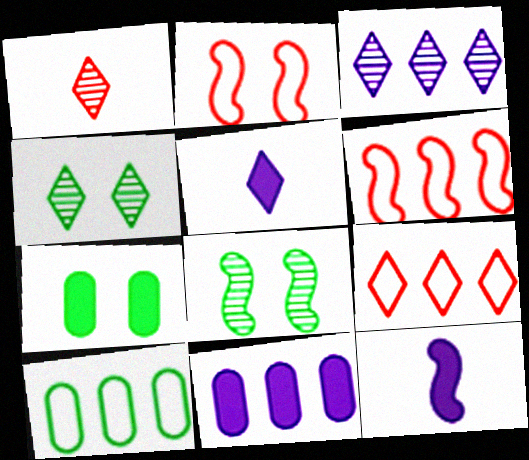[[1, 3, 4], 
[4, 5, 9], 
[6, 8, 12]]